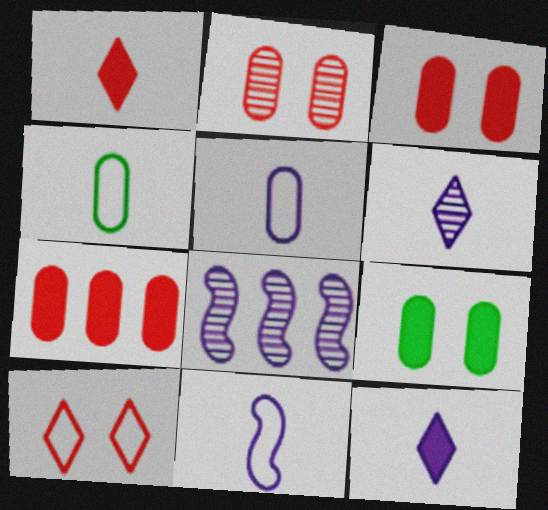[]